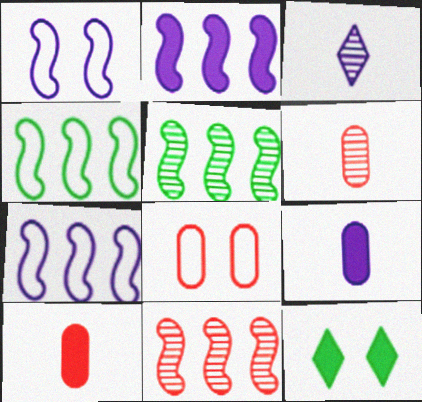[[2, 4, 11], 
[2, 10, 12], 
[6, 7, 12]]